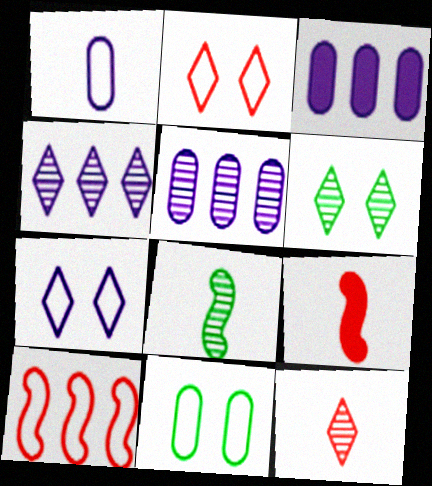[[2, 3, 8], 
[4, 6, 12], 
[4, 9, 11]]